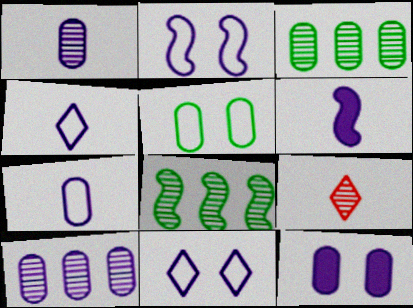[[1, 4, 6], 
[6, 10, 11], 
[7, 10, 12]]